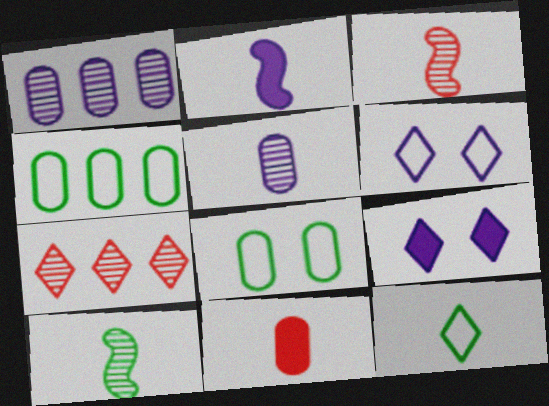[[1, 2, 6], 
[1, 8, 11], 
[2, 7, 8], 
[3, 4, 9], 
[7, 9, 12]]